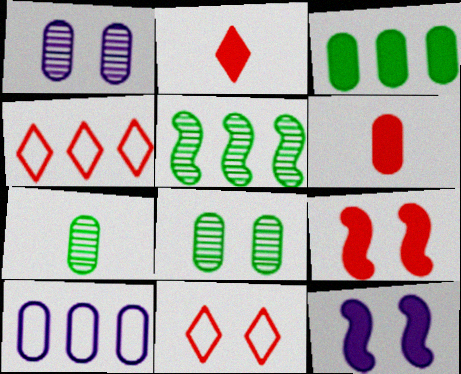[[2, 3, 12], 
[4, 7, 12], 
[6, 8, 10], 
[8, 11, 12]]